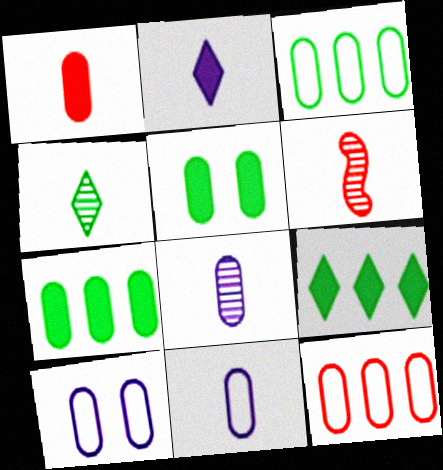[[4, 6, 8], 
[5, 8, 12], 
[6, 9, 10]]